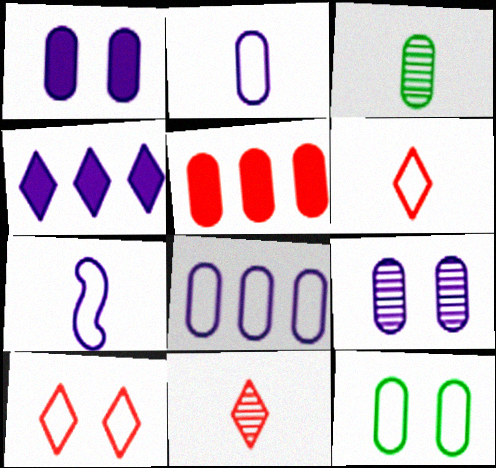[[4, 7, 9]]